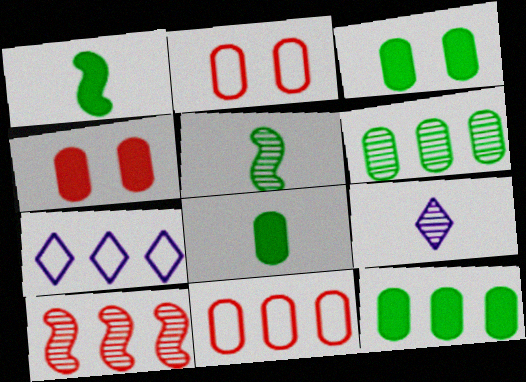[[3, 8, 12], 
[4, 5, 7], 
[7, 10, 12]]